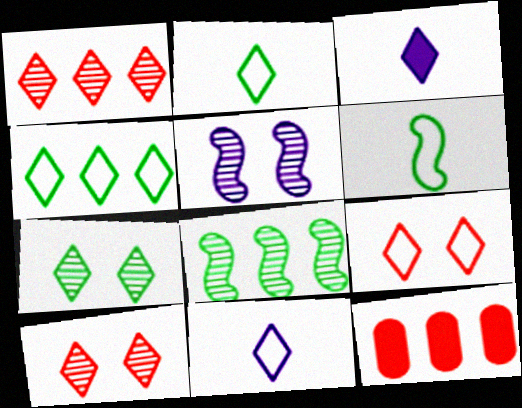[[2, 5, 12], 
[3, 4, 10], 
[4, 9, 11]]